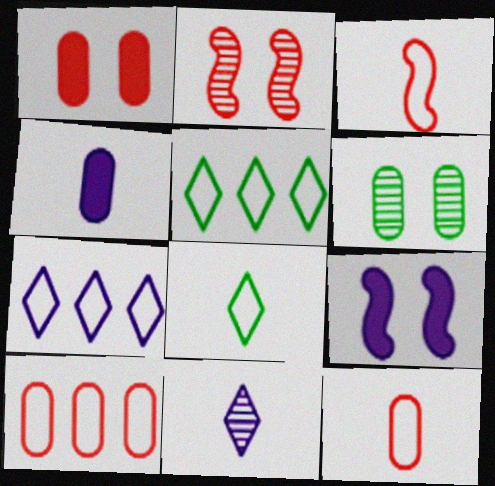[[2, 4, 5], 
[4, 6, 10]]